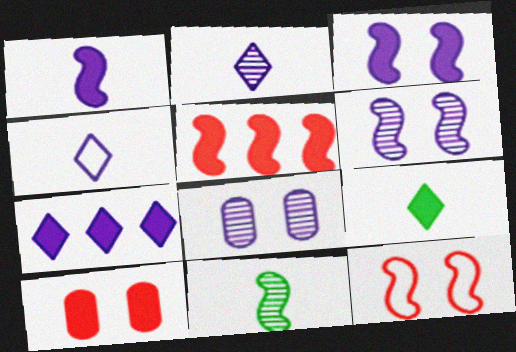[]